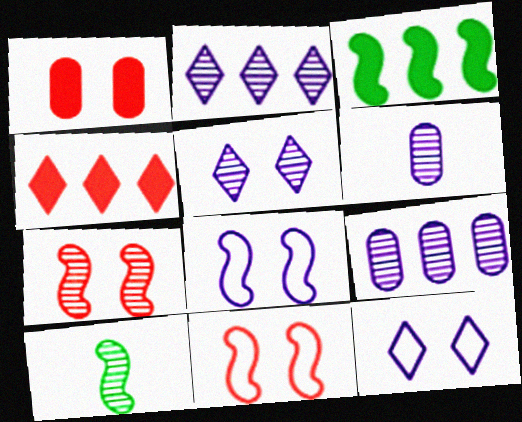[]